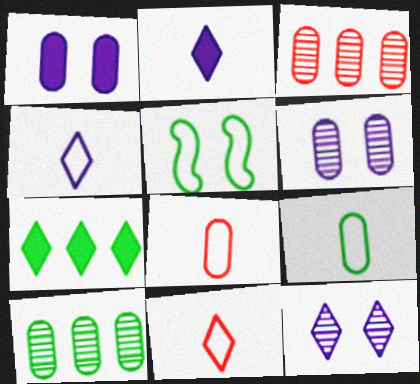[[1, 3, 9], 
[1, 8, 10], 
[2, 3, 5], 
[7, 11, 12]]